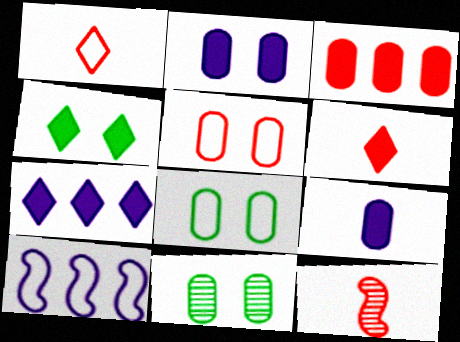[[1, 8, 10], 
[2, 5, 11], 
[4, 6, 7], 
[6, 10, 11], 
[7, 8, 12]]